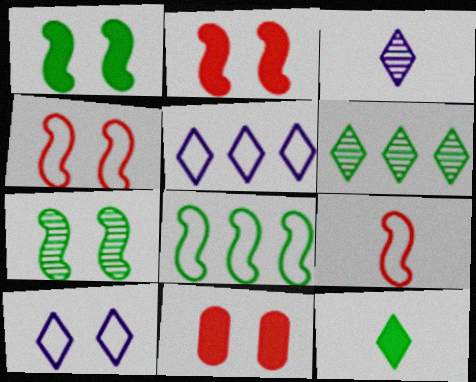[[3, 8, 11], 
[7, 10, 11]]